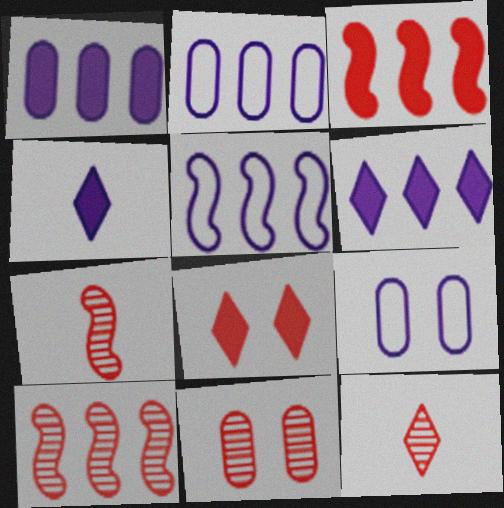[[10, 11, 12]]